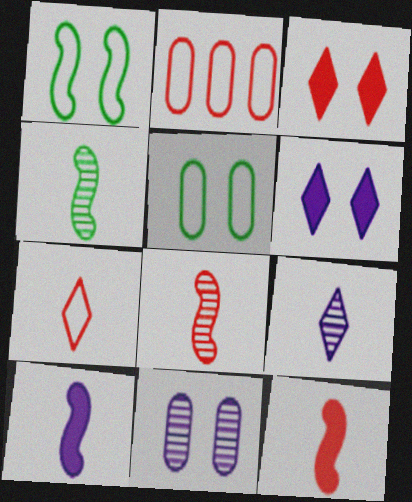[[1, 3, 11], 
[2, 3, 8], 
[2, 4, 6]]